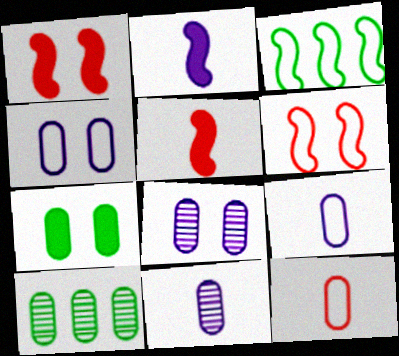[]